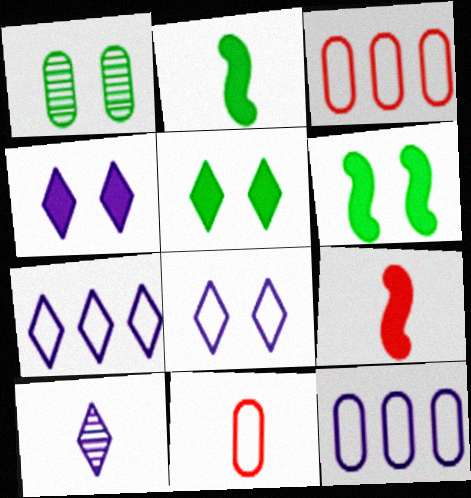[[1, 7, 9], 
[2, 10, 11], 
[3, 6, 10], 
[4, 7, 10]]